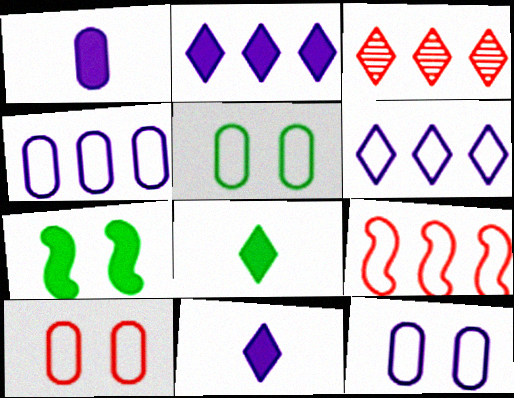[[5, 10, 12]]